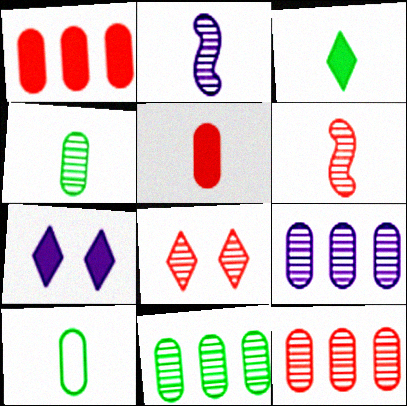[[2, 8, 11], 
[6, 8, 12], 
[9, 11, 12]]